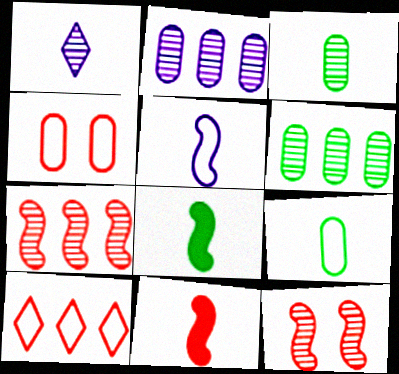[[1, 6, 12], 
[1, 9, 11]]